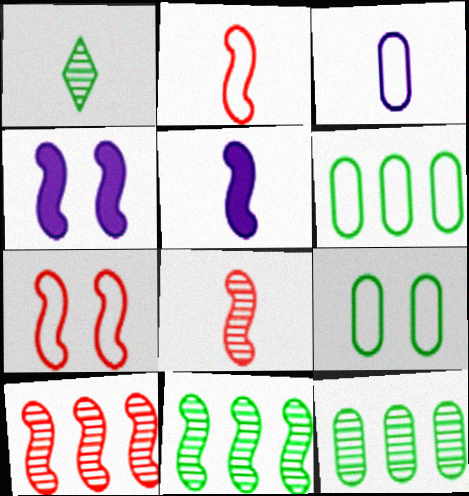[[2, 4, 11], 
[5, 7, 11]]